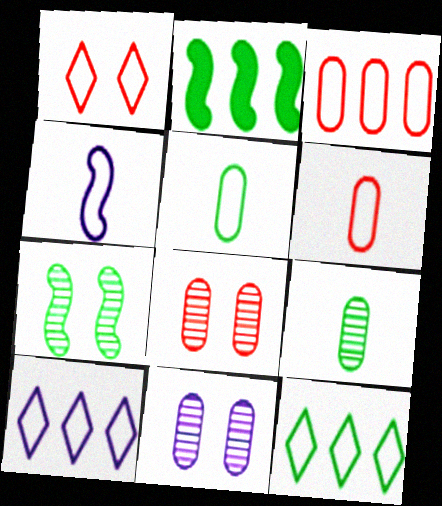[]